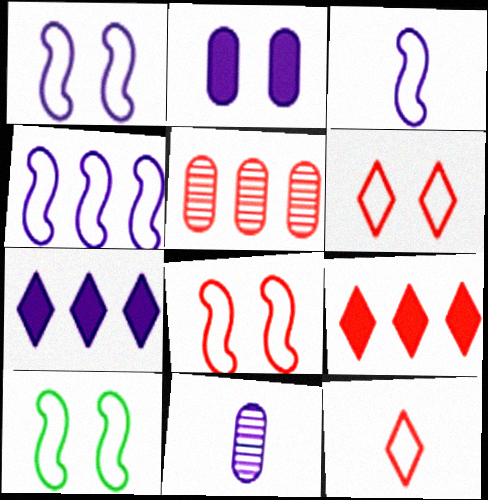[[1, 3, 4], 
[1, 7, 11], 
[1, 8, 10], 
[9, 10, 11]]